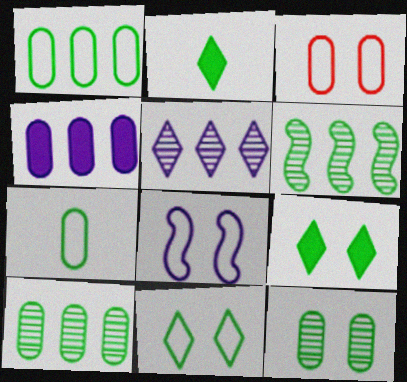[[3, 8, 11], 
[6, 7, 9]]